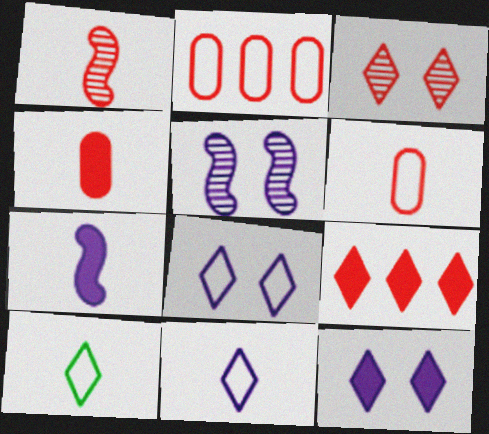[]